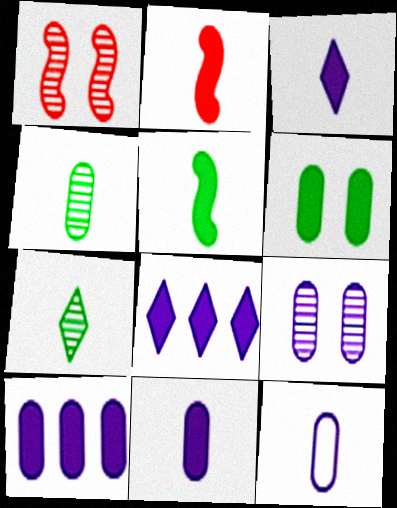[[2, 6, 8], 
[2, 7, 12], 
[9, 10, 12]]